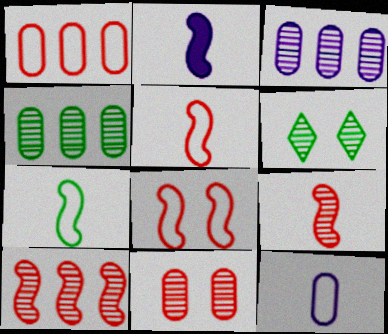[[1, 2, 6], 
[2, 7, 9], 
[3, 6, 9]]